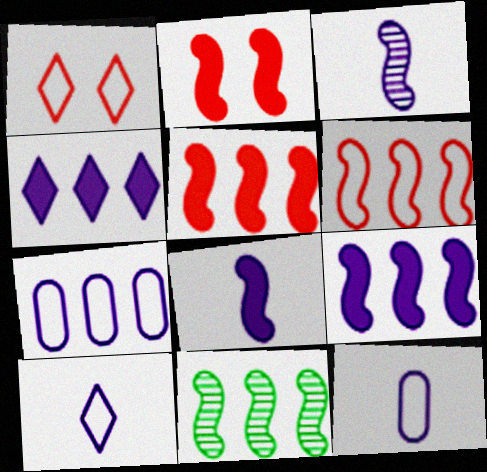[[6, 9, 11]]